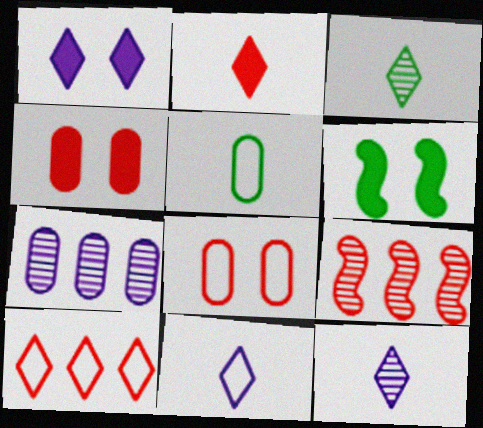[[1, 3, 10], 
[1, 4, 6], 
[1, 5, 9], 
[2, 3, 11], 
[2, 8, 9], 
[4, 5, 7]]